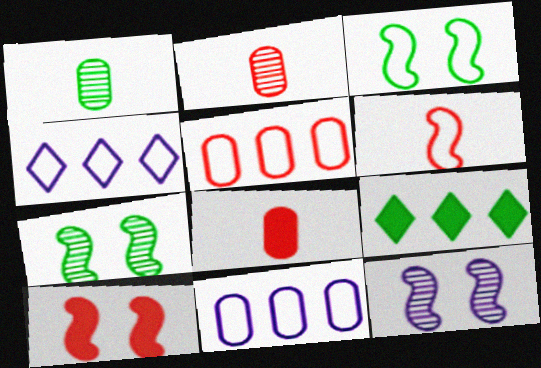[[1, 3, 9], 
[1, 4, 10], 
[3, 10, 12], 
[4, 7, 8]]